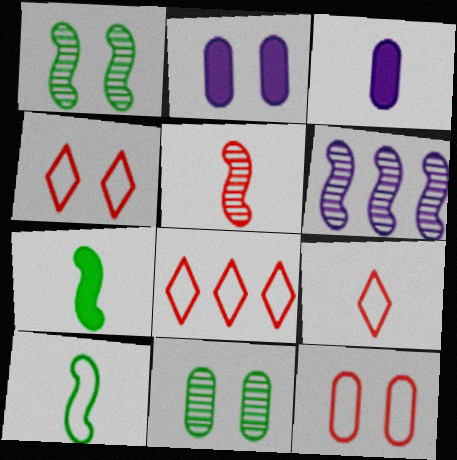[[1, 2, 4], 
[1, 3, 8], 
[1, 5, 6], 
[2, 11, 12], 
[4, 8, 9]]